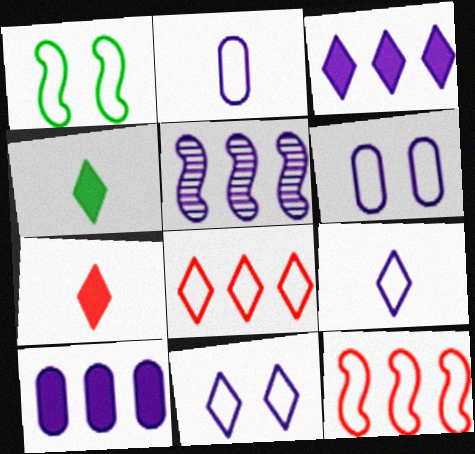[[1, 2, 8]]